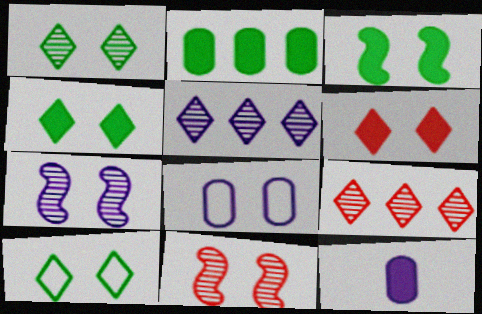[[1, 4, 10], 
[4, 8, 11]]